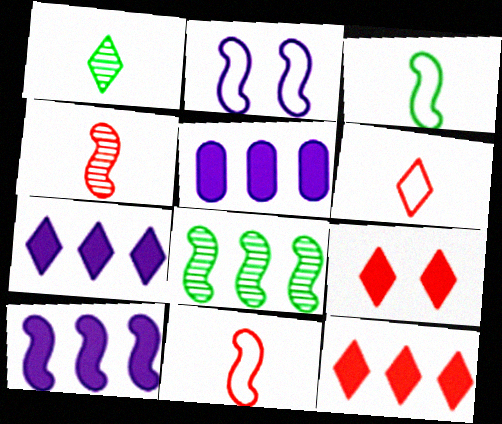[[5, 7, 10]]